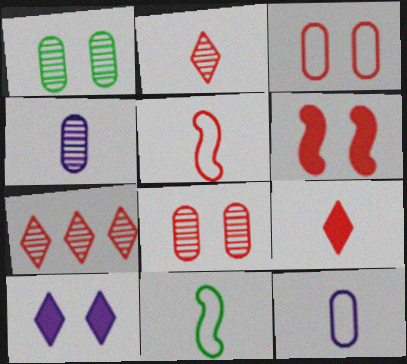[[4, 9, 11]]